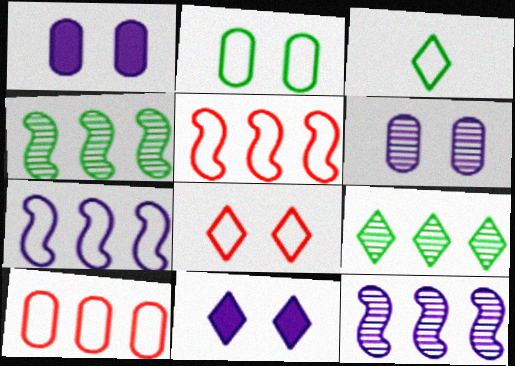[]